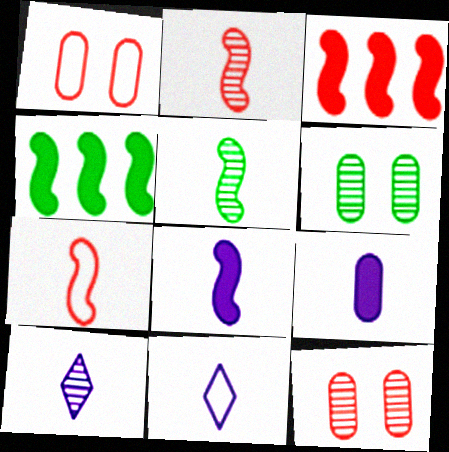[[1, 4, 10], 
[3, 6, 11], 
[4, 11, 12], 
[5, 7, 8]]